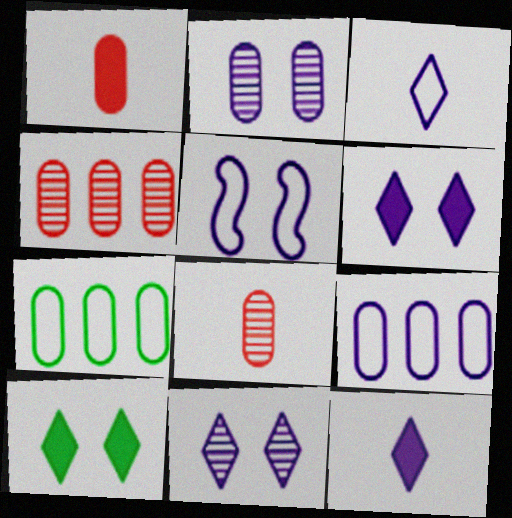[[1, 2, 7], 
[2, 5, 6], 
[3, 5, 9]]